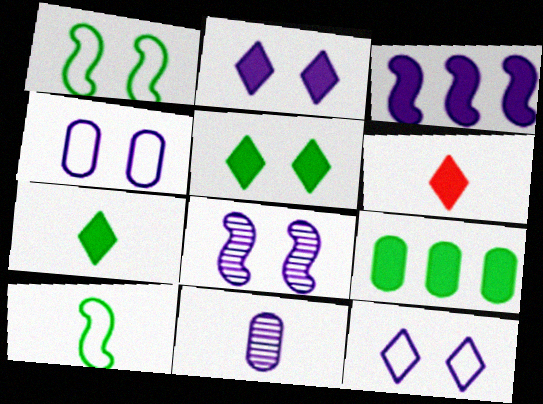[[2, 4, 8], 
[3, 11, 12], 
[6, 10, 11]]